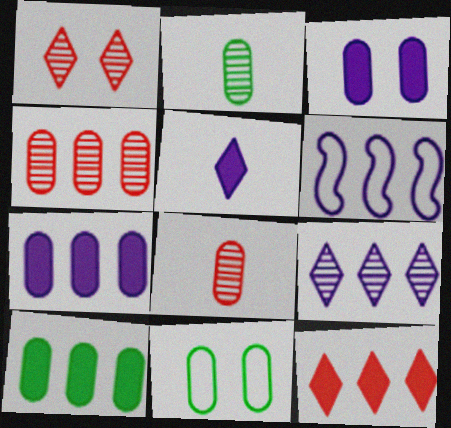[[2, 10, 11], 
[6, 7, 9], 
[7, 8, 11]]